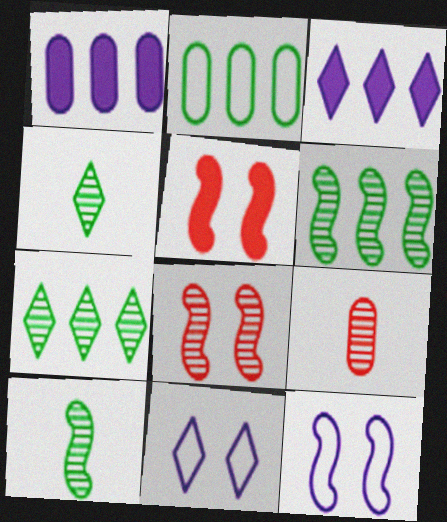[]